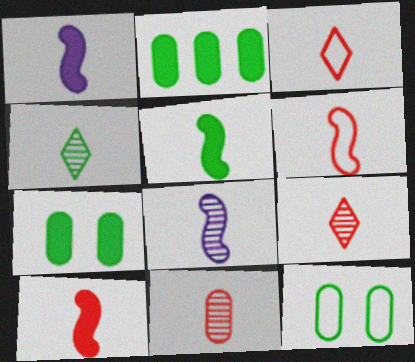[[1, 5, 10], 
[3, 10, 11], 
[4, 8, 11], 
[5, 6, 8]]